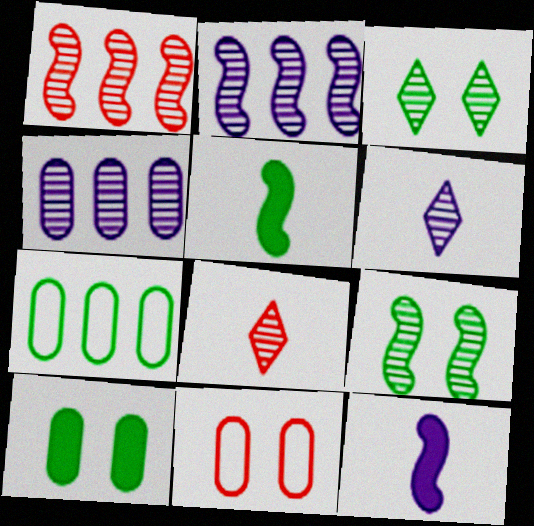[[3, 5, 7], 
[4, 8, 9]]